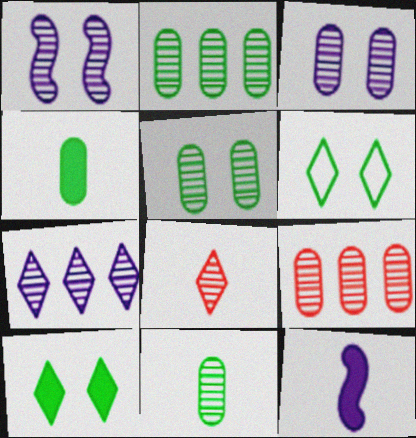[[1, 2, 8], 
[2, 5, 11], 
[3, 9, 11], 
[6, 9, 12]]